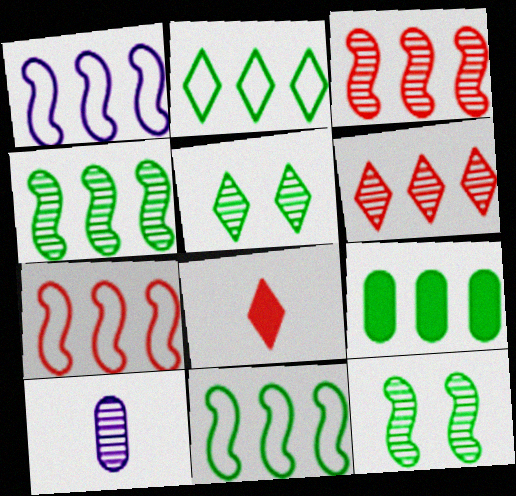[[1, 6, 9], 
[1, 7, 11], 
[2, 4, 9], 
[3, 5, 10], 
[6, 10, 12]]